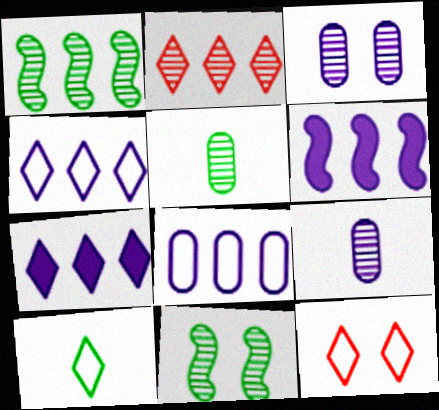[[2, 9, 11], 
[4, 10, 12], 
[5, 6, 12]]